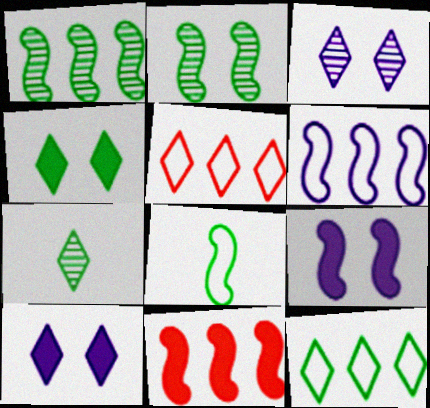[[1, 6, 11], 
[4, 7, 12], 
[5, 7, 10]]